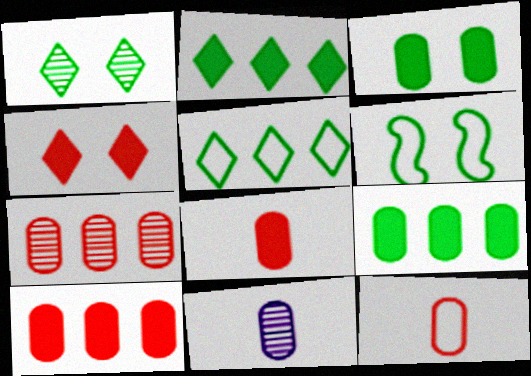[[1, 3, 6]]